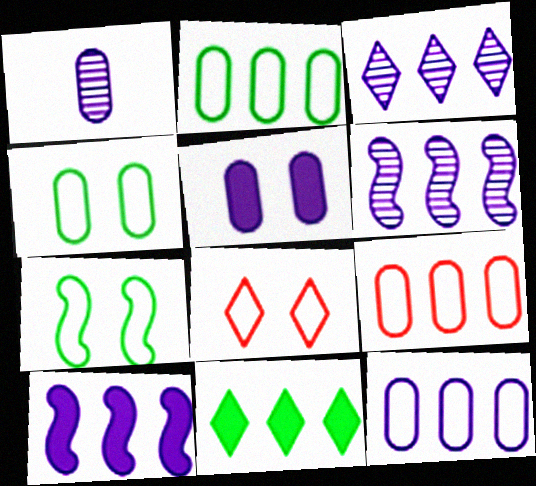[[1, 5, 12], 
[2, 9, 12], 
[3, 10, 12], 
[6, 9, 11]]